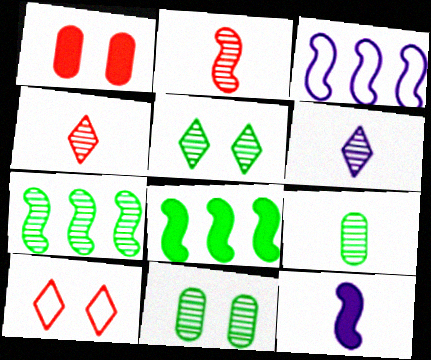[[2, 6, 9], 
[5, 7, 9]]